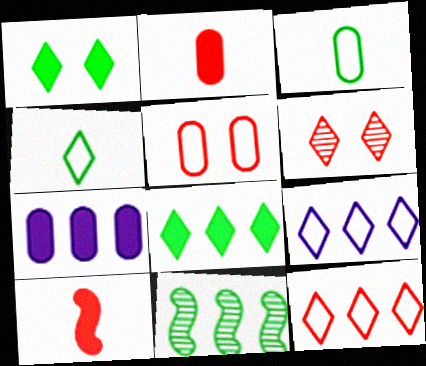[[1, 3, 11], 
[1, 7, 10], 
[7, 11, 12]]